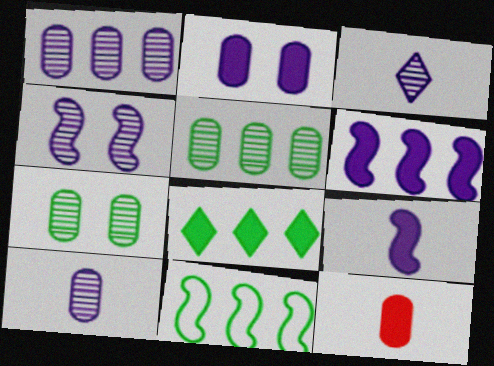[[1, 3, 4], 
[5, 8, 11]]